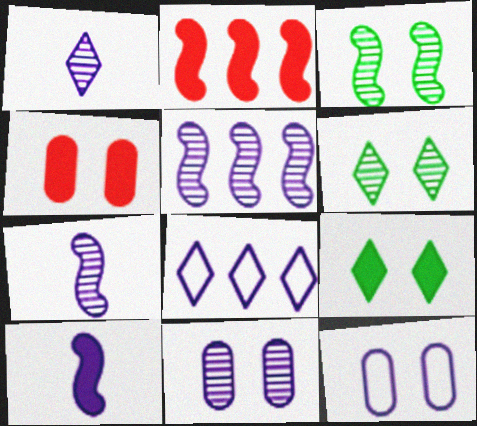[[1, 5, 11], 
[8, 10, 11]]